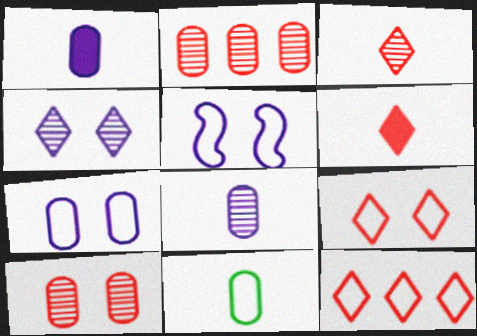[[5, 11, 12]]